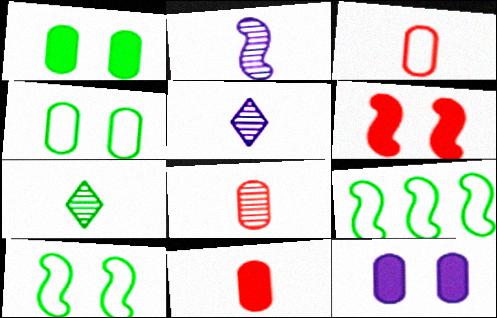[[1, 7, 9], 
[2, 6, 9], 
[2, 7, 8], 
[3, 8, 11]]